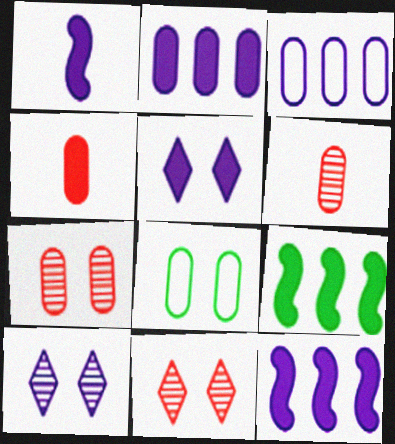[[1, 2, 5], 
[1, 3, 10], 
[2, 6, 8], 
[4, 5, 9]]